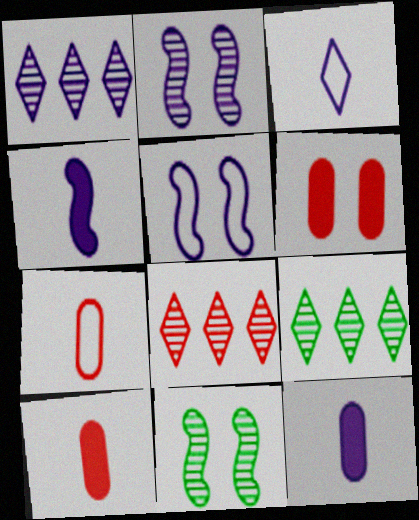[[1, 5, 12], 
[1, 8, 9], 
[5, 9, 10]]